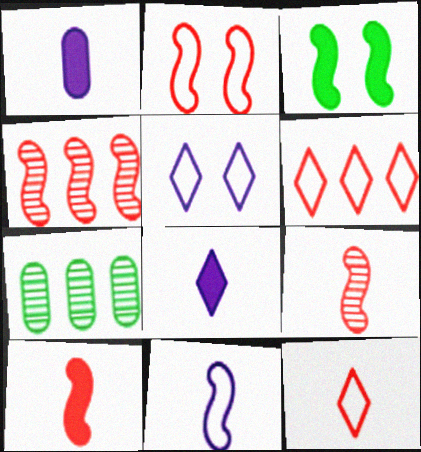[[2, 4, 10], 
[2, 7, 8], 
[3, 4, 11], 
[5, 7, 10]]